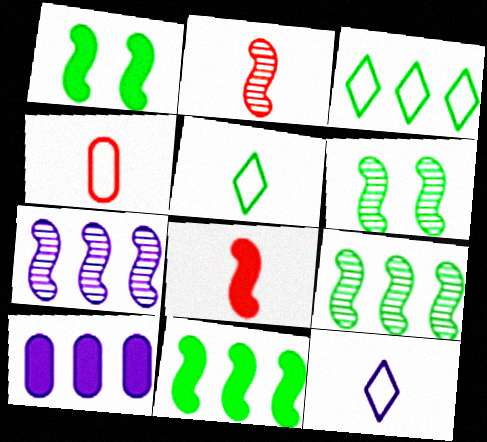[[2, 6, 7]]